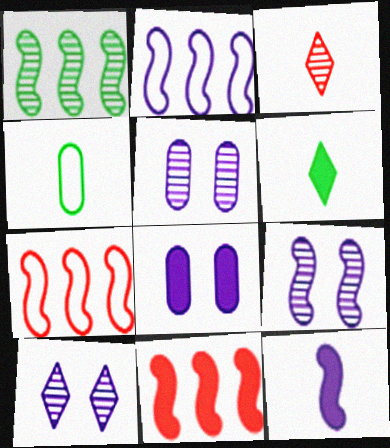[[1, 2, 11], 
[1, 3, 5], 
[2, 9, 12], 
[3, 4, 12], 
[4, 10, 11], 
[5, 6, 7], 
[5, 9, 10], 
[6, 8, 11]]